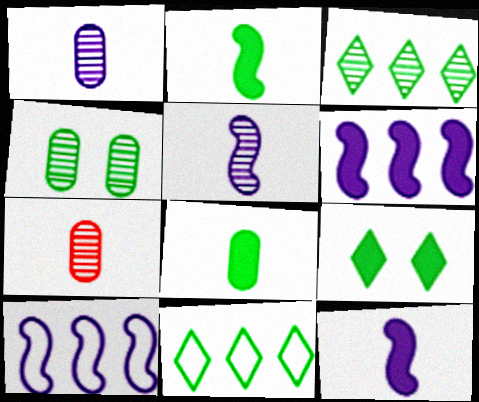[[2, 4, 11], 
[7, 9, 10]]